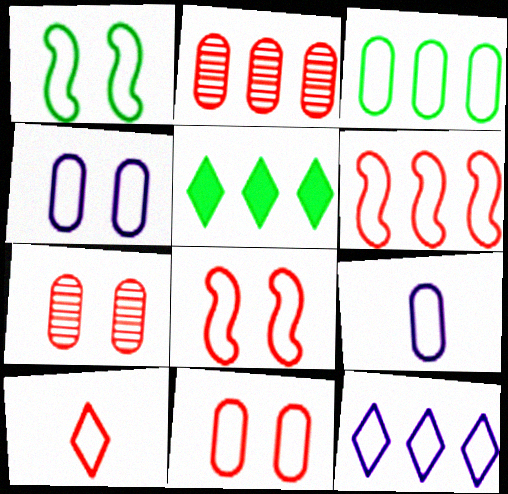[[3, 6, 12], 
[3, 9, 11], 
[6, 10, 11]]